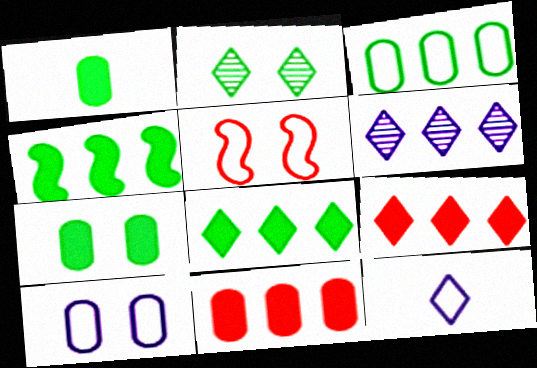[[1, 5, 6], 
[2, 9, 12], 
[3, 5, 12]]